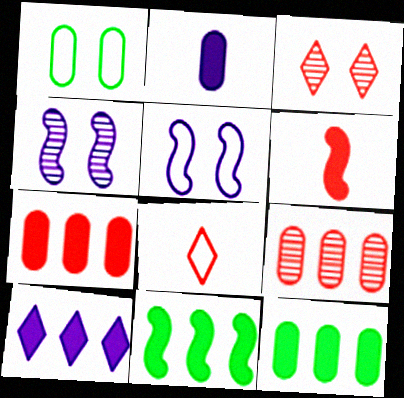[[1, 2, 9], 
[4, 8, 12], 
[7, 10, 11]]